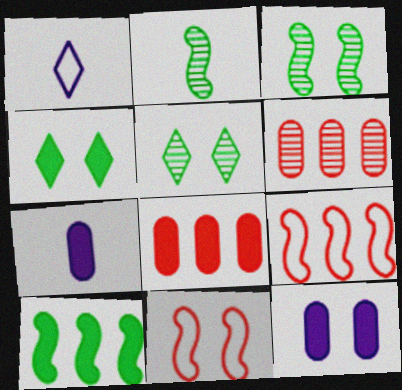[[1, 3, 8], 
[5, 7, 9], 
[5, 11, 12]]